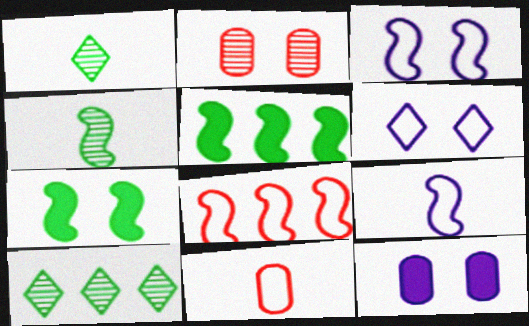[[1, 8, 12], 
[2, 6, 7]]